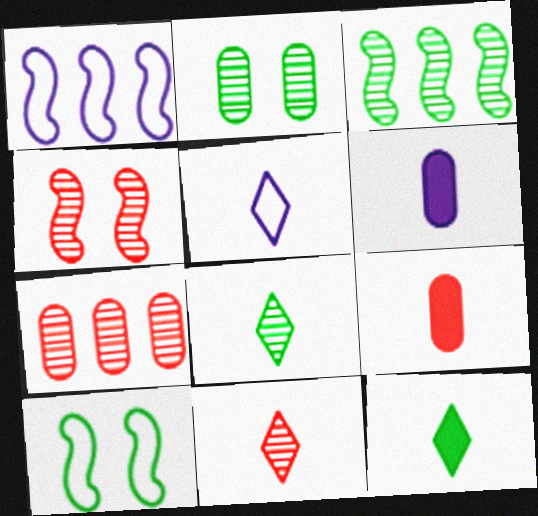[[2, 3, 8], 
[4, 7, 11], 
[5, 11, 12]]